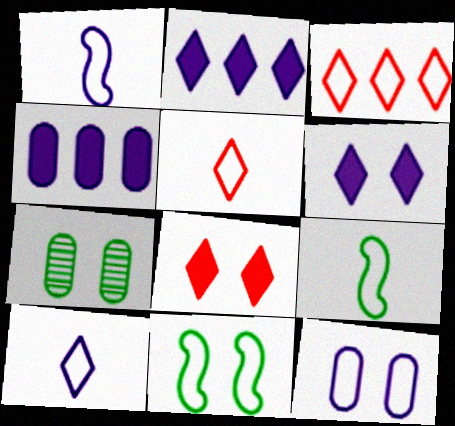[[3, 9, 12]]